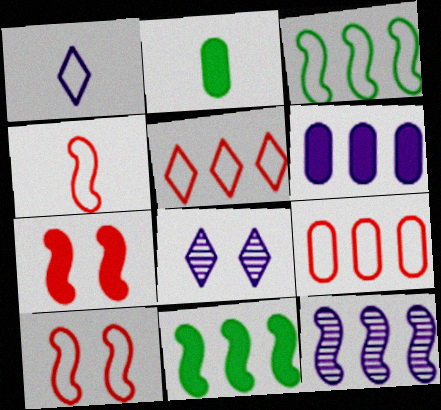[]